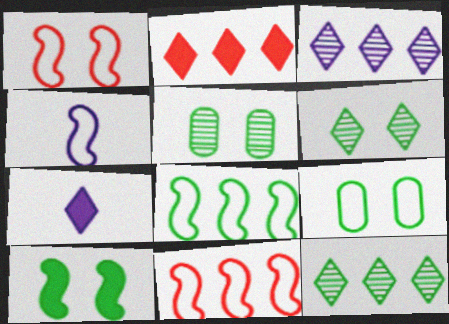[[1, 4, 8], 
[2, 4, 5], 
[5, 7, 11], 
[6, 9, 10]]